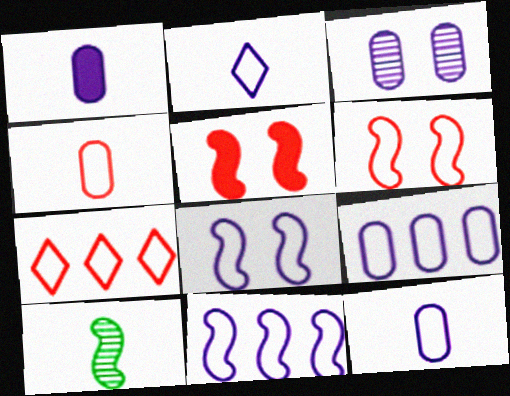[[1, 3, 9], 
[2, 8, 9], 
[4, 6, 7], 
[5, 10, 11]]